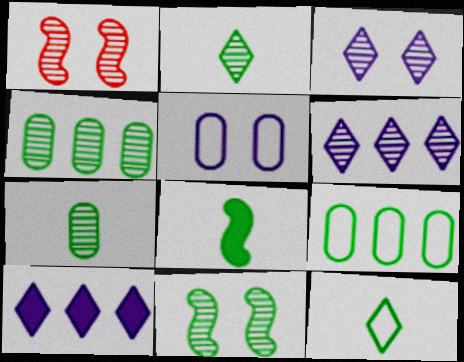[[1, 6, 7], 
[2, 4, 11], 
[7, 8, 12]]